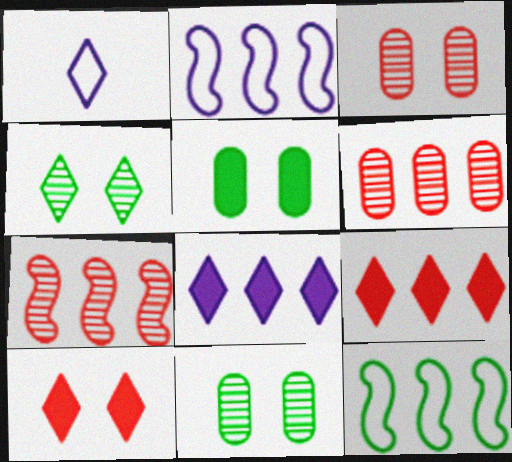[[1, 4, 9], 
[1, 5, 7], 
[6, 8, 12]]